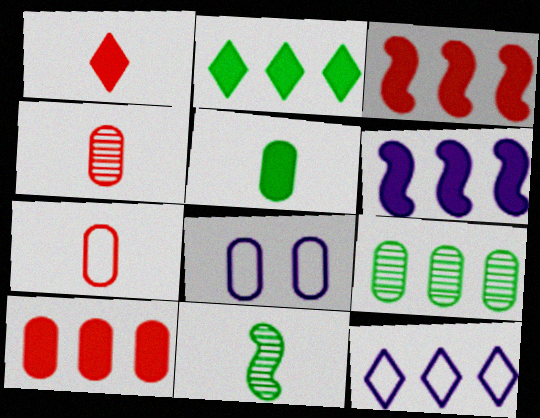[[2, 6, 10], 
[3, 9, 12]]